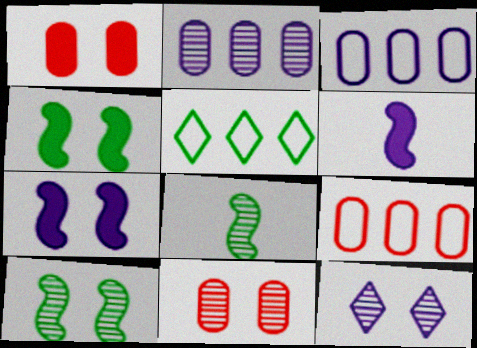[[3, 6, 12], 
[5, 6, 11], 
[10, 11, 12]]